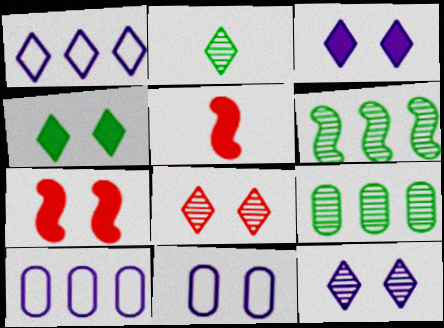[[2, 7, 10]]